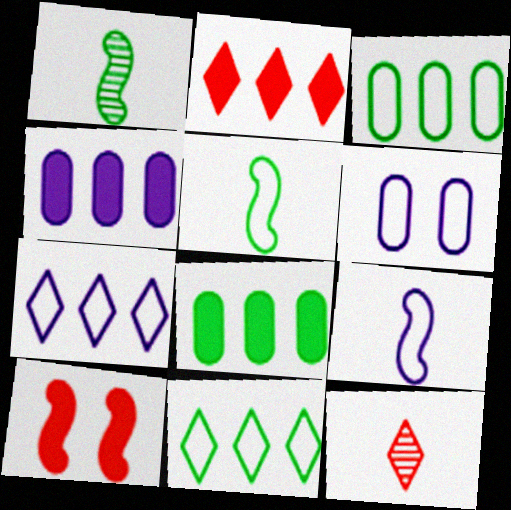[[1, 2, 6], 
[6, 7, 9]]